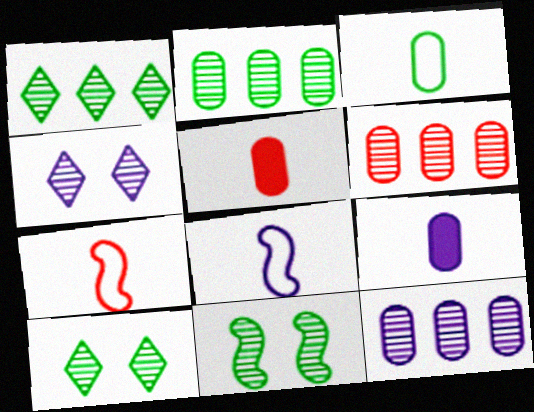[[2, 6, 12]]